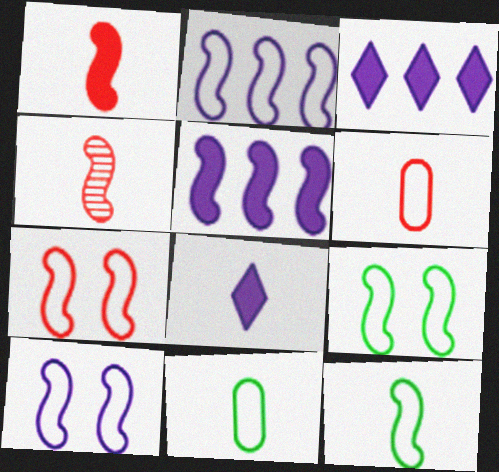[[2, 7, 12], 
[4, 5, 9], 
[4, 8, 11], 
[7, 9, 10]]